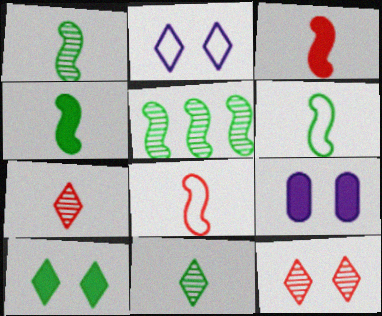[[1, 4, 6], 
[2, 10, 12]]